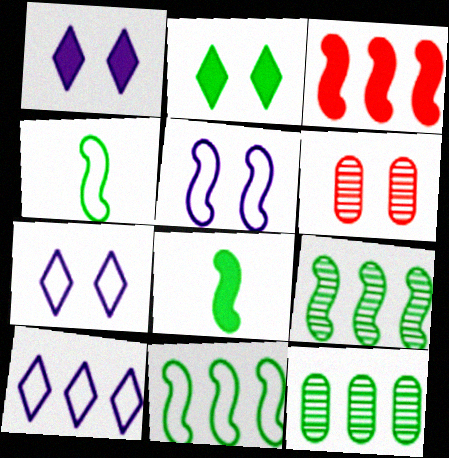[[2, 4, 12], 
[2, 5, 6], 
[3, 10, 12], 
[6, 8, 10]]